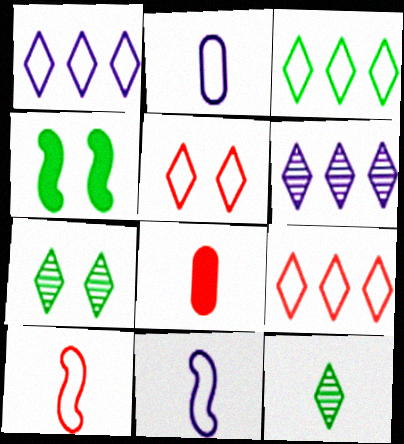[[1, 3, 9], 
[8, 11, 12]]